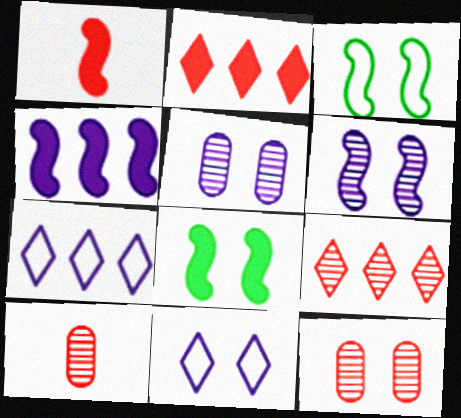[[1, 4, 8], 
[7, 8, 10], 
[8, 11, 12]]